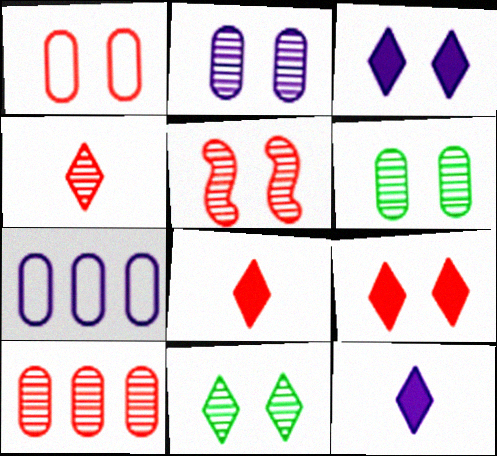[[1, 5, 9], 
[2, 5, 11], 
[4, 5, 10]]